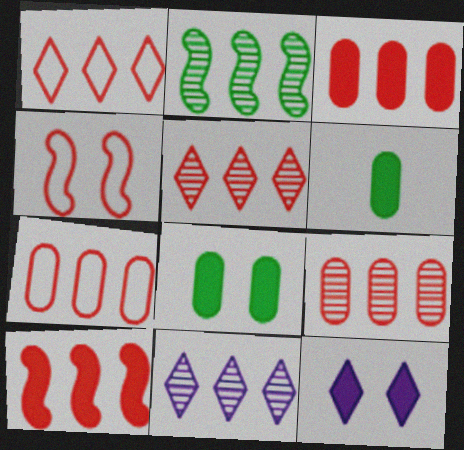[[1, 9, 10], 
[2, 9, 11], 
[3, 7, 9], 
[4, 6, 11], 
[5, 7, 10], 
[6, 10, 12]]